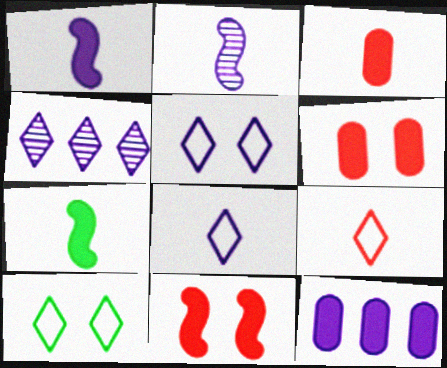[[2, 5, 12]]